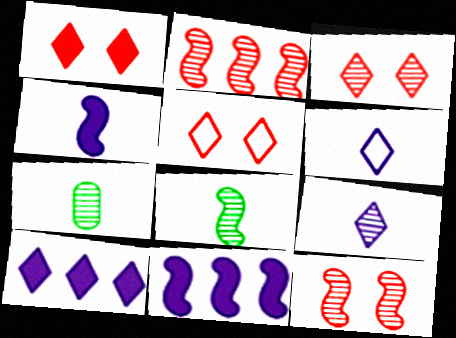[[1, 3, 5], 
[5, 7, 11]]